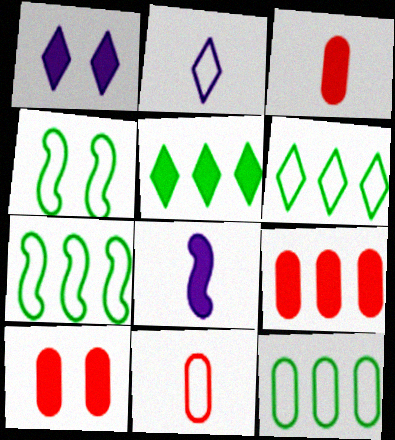[[3, 9, 10], 
[5, 8, 10], 
[6, 7, 12]]